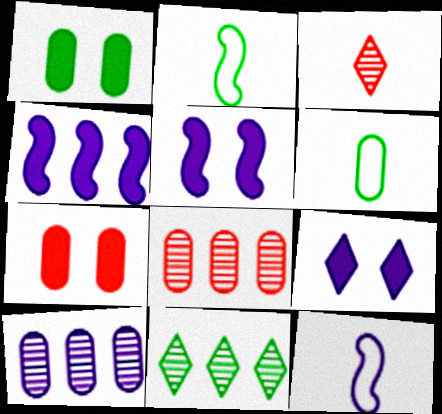[[1, 2, 11], 
[2, 8, 9], 
[6, 7, 10], 
[7, 11, 12], 
[9, 10, 12]]